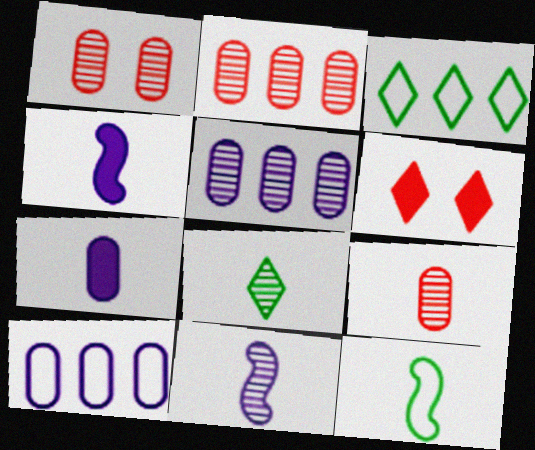[[1, 2, 9], 
[1, 3, 4], 
[5, 6, 12], 
[8, 9, 11]]